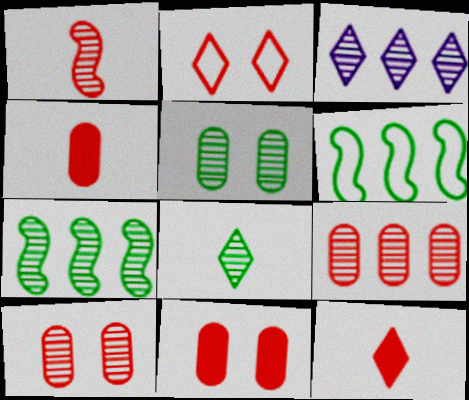[[1, 3, 5], 
[3, 7, 9], 
[5, 7, 8]]